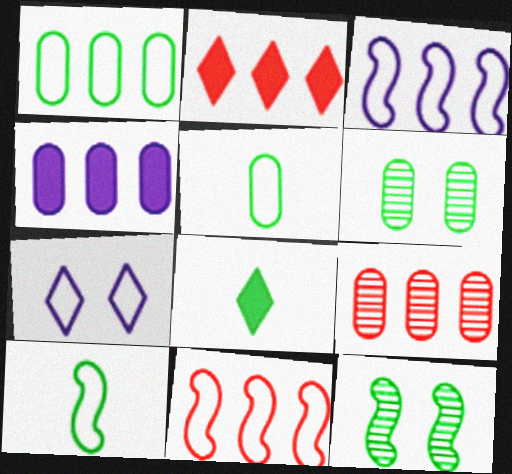[[1, 4, 9], 
[1, 8, 12], 
[2, 9, 11], 
[5, 7, 11]]